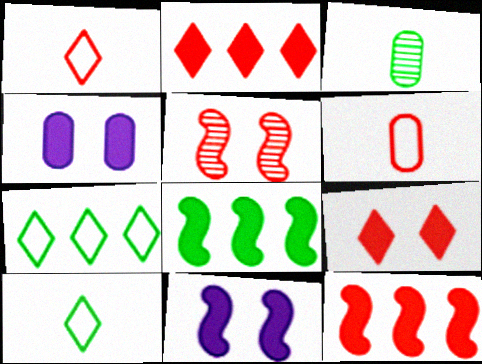[[2, 5, 6]]